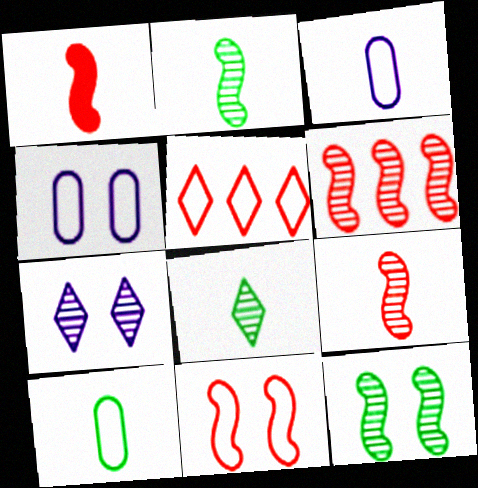[[1, 3, 8], 
[1, 6, 11]]